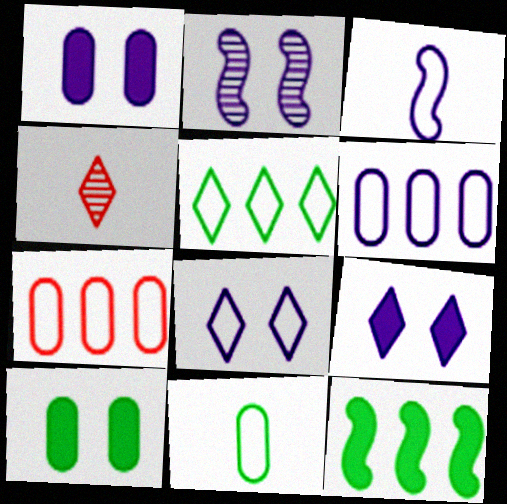[[1, 2, 8], 
[3, 6, 8], 
[4, 5, 9]]